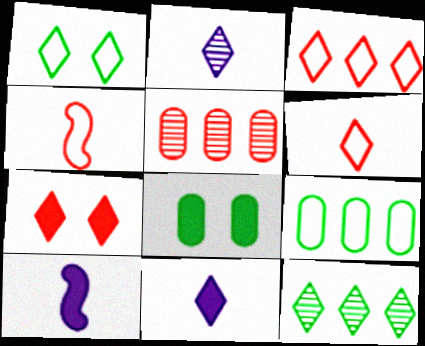[[1, 5, 10], 
[4, 5, 7]]